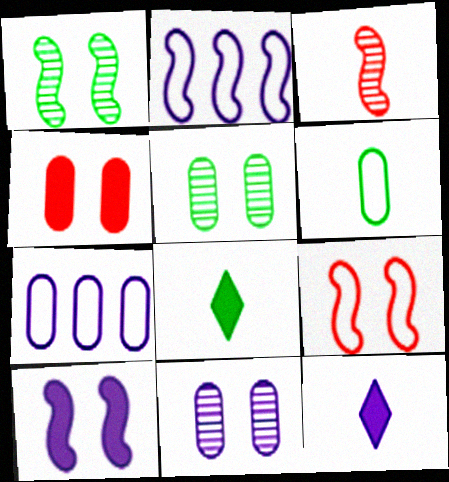[[1, 9, 10], 
[2, 11, 12], 
[3, 6, 12]]